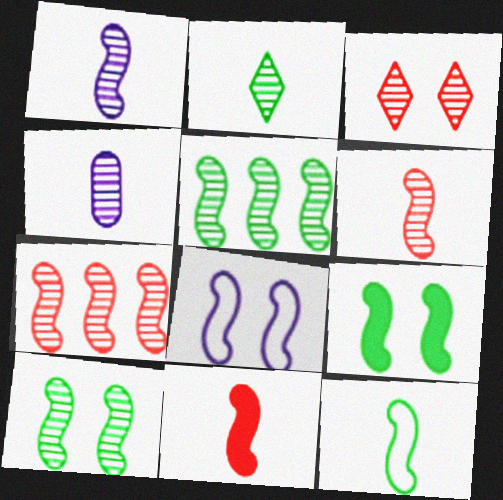[[1, 7, 10], 
[1, 11, 12], 
[2, 4, 6], 
[3, 4, 5], 
[5, 8, 11], 
[5, 9, 12]]